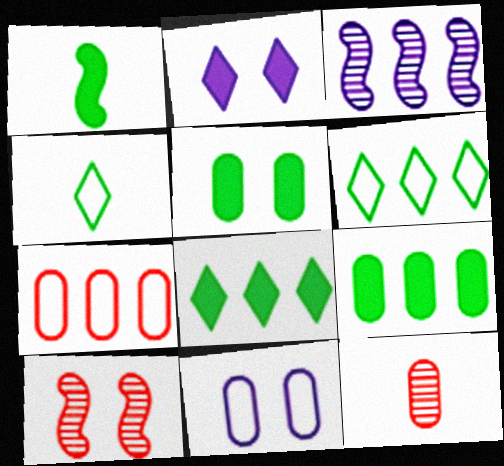[[1, 5, 8], 
[3, 7, 8], 
[9, 11, 12]]